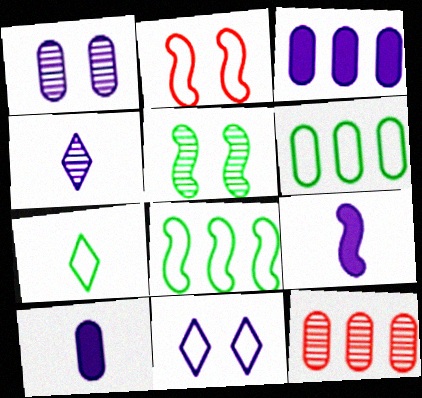[[3, 6, 12], 
[4, 5, 12]]